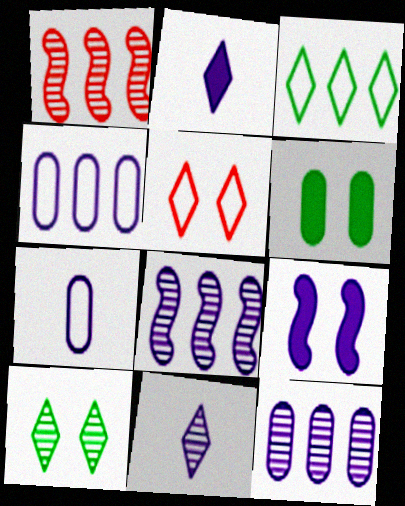[[4, 9, 11]]